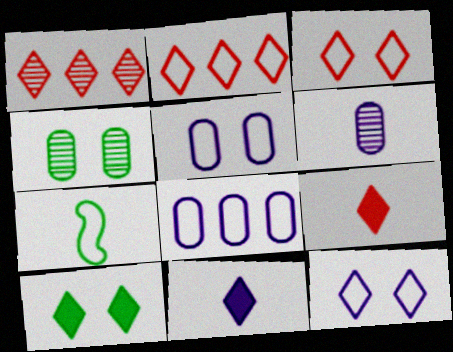[[1, 3, 9], 
[2, 5, 7], 
[3, 7, 8], 
[6, 7, 9]]